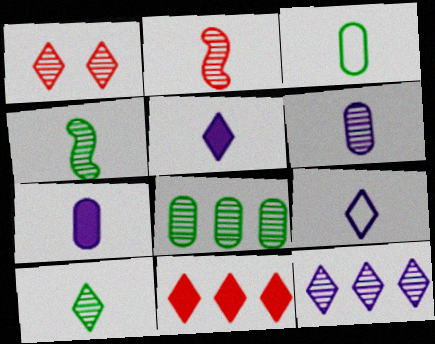[[1, 10, 12], 
[2, 3, 5], 
[2, 6, 10]]